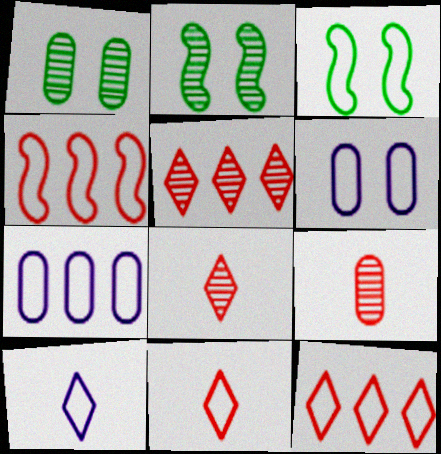[[3, 7, 11]]